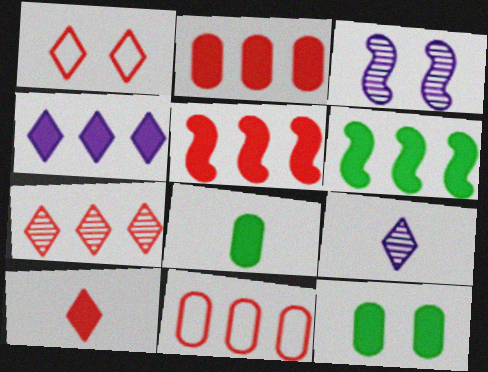[[1, 3, 12], 
[1, 7, 10], 
[2, 4, 6], 
[5, 7, 11]]